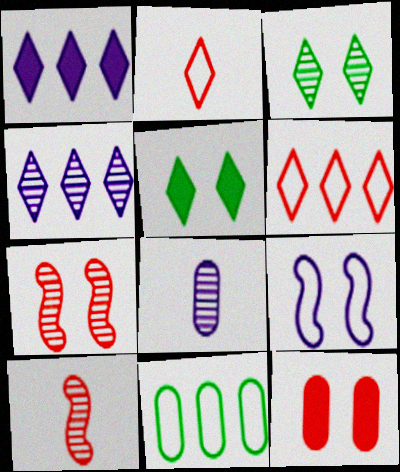[[1, 2, 3], 
[1, 8, 9], 
[2, 4, 5], 
[2, 9, 11], 
[3, 9, 12], 
[6, 10, 12], 
[8, 11, 12]]